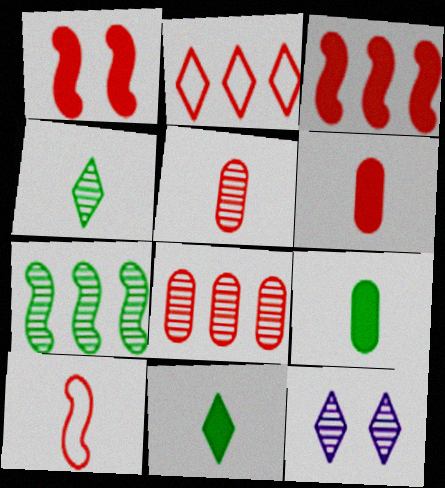[[1, 2, 5], 
[2, 3, 8], 
[2, 11, 12], 
[5, 7, 12]]